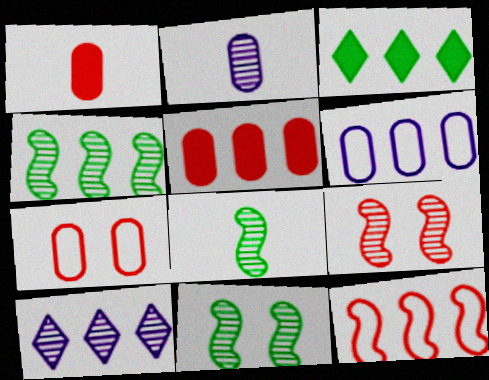[[4, 8, 11]]